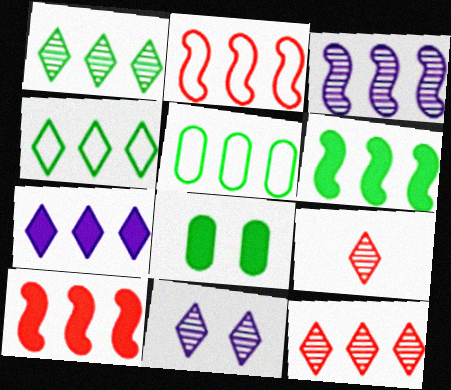[[1, 5, 6], 
[1, 9, 11], 
[2, 3, 6], 
[4, 7, 12]]